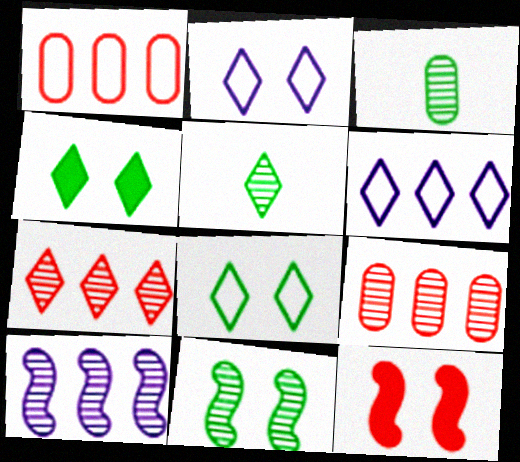[[3, 6, 12]]